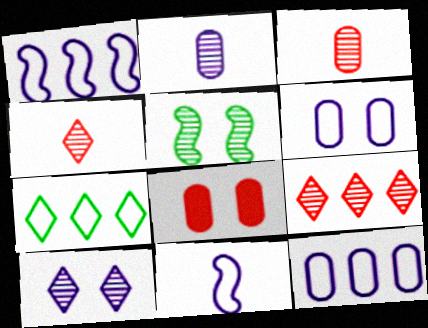[[2, 5, 9]]